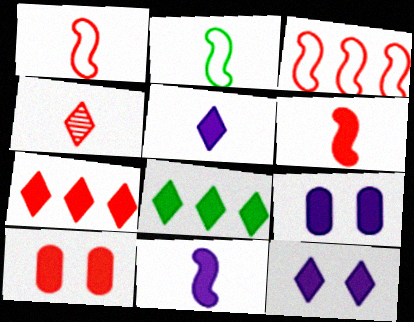[[3, 4, 10], 
[6, 7, 10], 
[6, 8, 9], 
[8, 10, 11]]